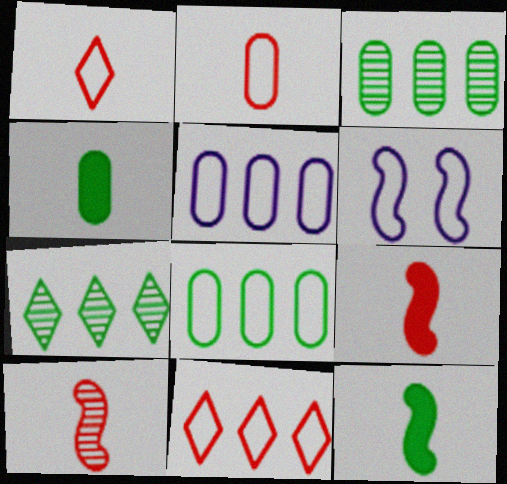[[1, 6, 8]]